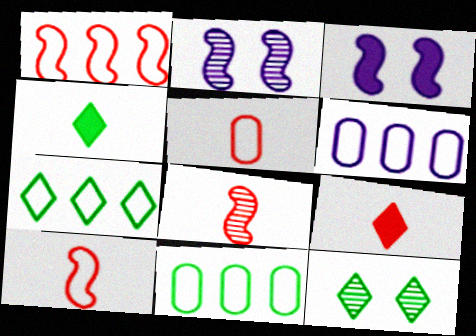[[1, 6, 7], 
[2, 9, 11], 
[4, 7, 12], 
[5, 8, 9]]